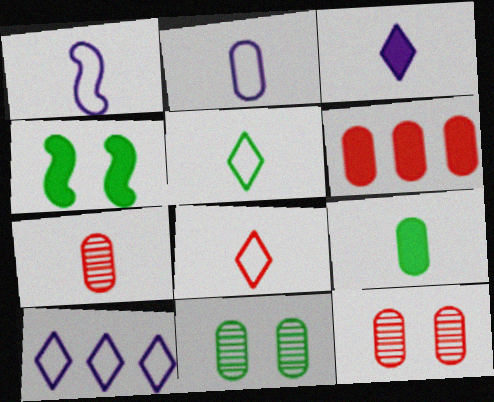[[2, 6, 11], 
[2, 7, 9], 
[3, 4, 6], 
[4, 7, 10]]